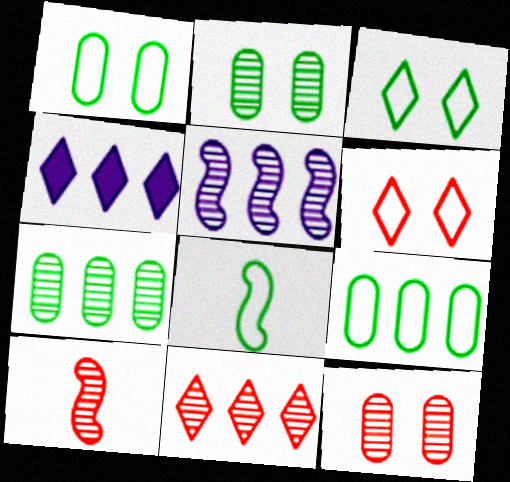[[1, 4, 10], 
[3, 8, 9], 
[4, 8, 12], 
[5, 7, 11], 
[10, 11, 12]]